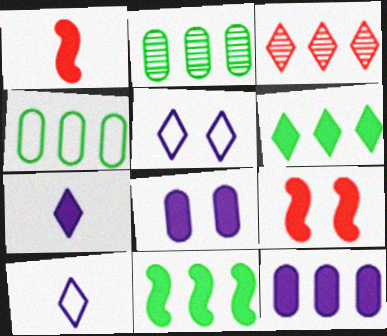[[1, 2, 5], 
[1, 6, 8], 
[2, 9, 10]]